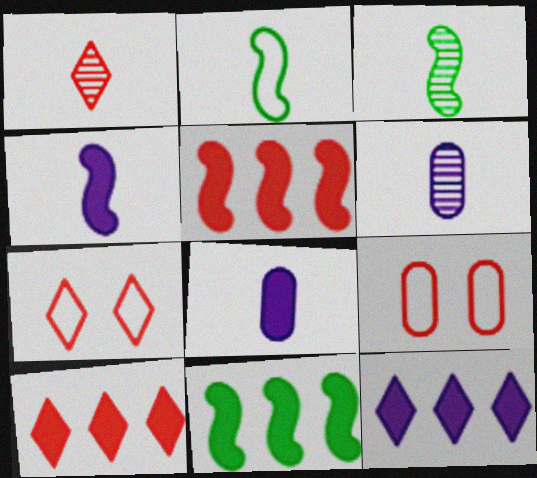[[1, 2, 8], 
[1, 3, 6], 
[1, 5, 9], 
[1, 7, 10], 
[3, 9, 12], 
[6, 7, 11]]